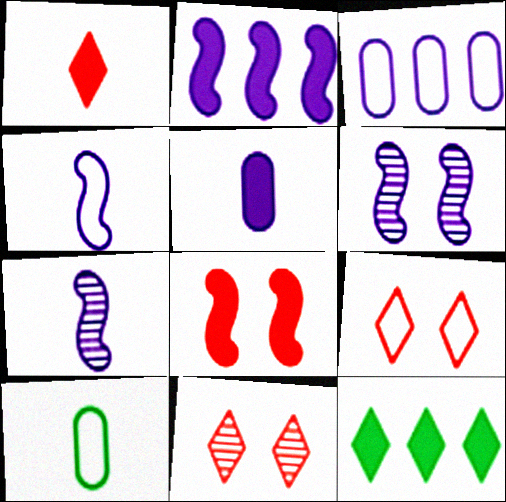[[1, 7, 10], 
[2, 4, 6], 
[2, 10, 11], 
[5, 8, 12]]